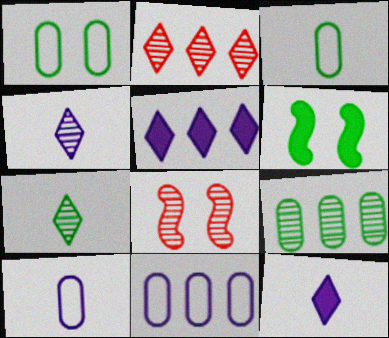[[2, 6, 10], 
[3, 5, 8], 
[4, 8, 9]]